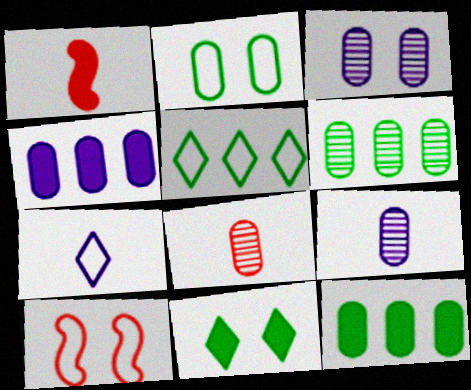[[1, 3, 5], 
[1, 4, 11], 
[2, 4, 8], 
[3, 6, 8], 
[3, 10, 11]]